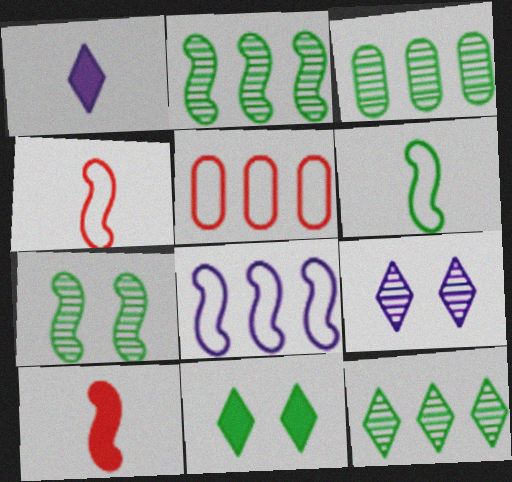[[1, 5, 7], 
[2, 3, 12], 
[3, 6, 11], 
[7, 8, 10]]